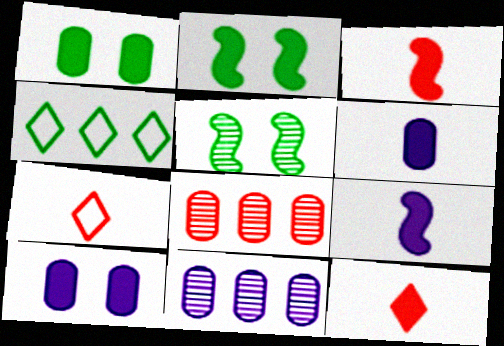[[2, 7, 11]]